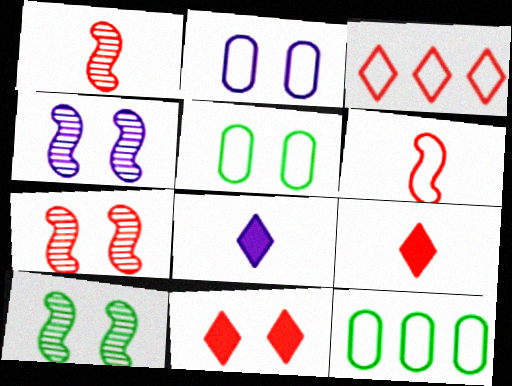[[2, 10, 11], 
[4, 5, 11], 
[4, 7, 10], 
[4, 9, 12], 
[7, 8, 12]]